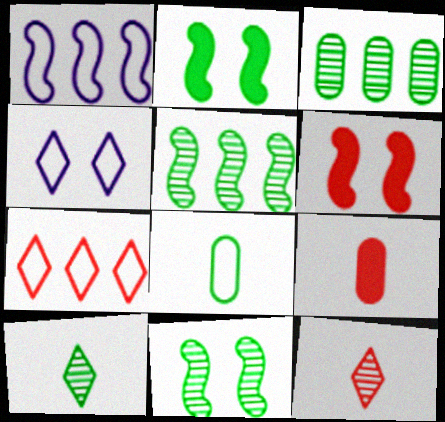[[3, 10, 11], 
[4, 5, 9]]